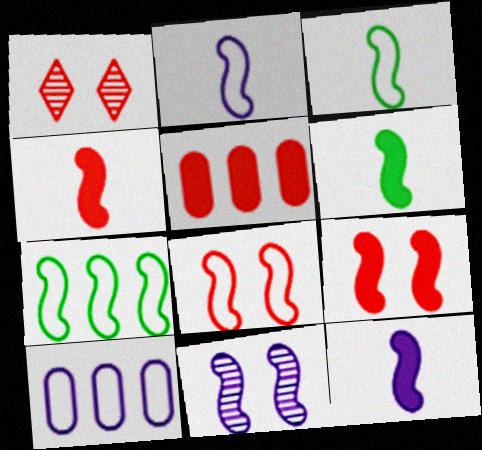[[1, 6, 10], 
[2, 7, 8], 
[4, 6, 12], 
[4, 7, 11]]